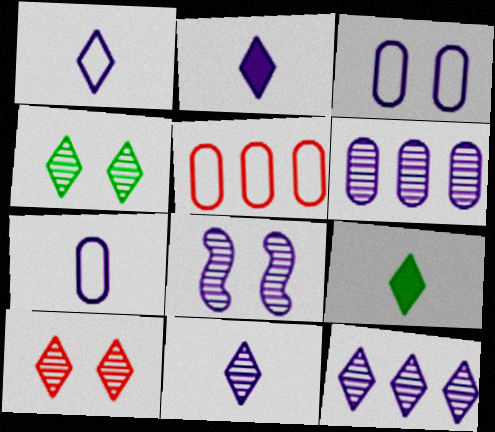[[1, 2, 11], 
[5, 8, 9], 
[6, 8, 11]]